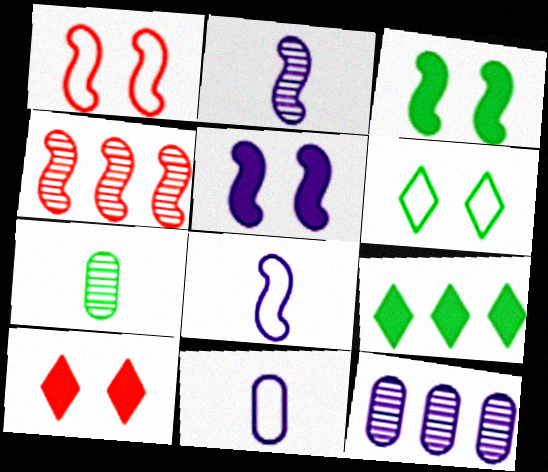[[3, 4, 8]]